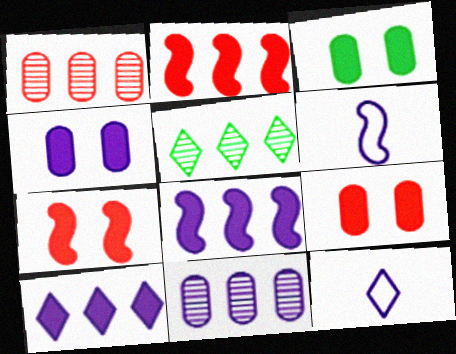[[3, 4, 9], 
[5, 6, 9]]